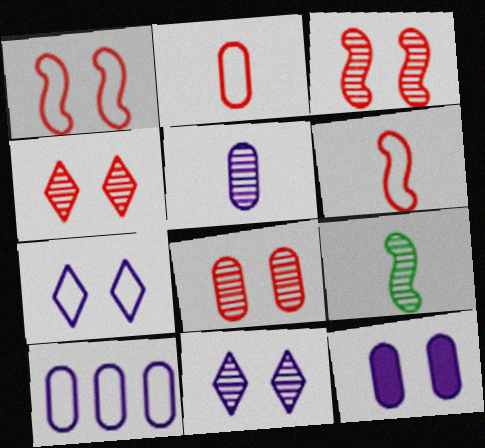[[3, 4, 8], 
[5, 10, 12]]